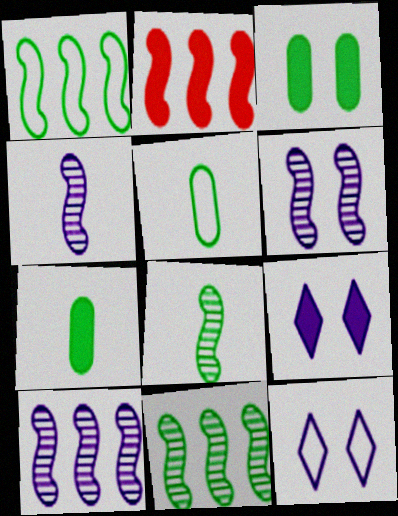[[1, 2, 10], 
[2, 7, 9], 
[4, 6, 10]]